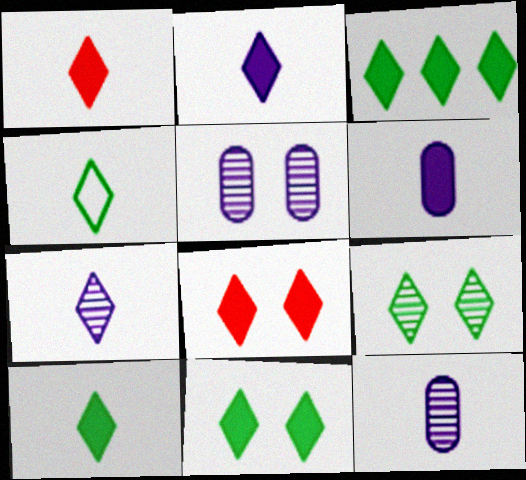[[1, 2, 10], 
[1, 4, 7], 
[2, 3, 8], 
[3, 4, 9], 
[3, 10, 11]]